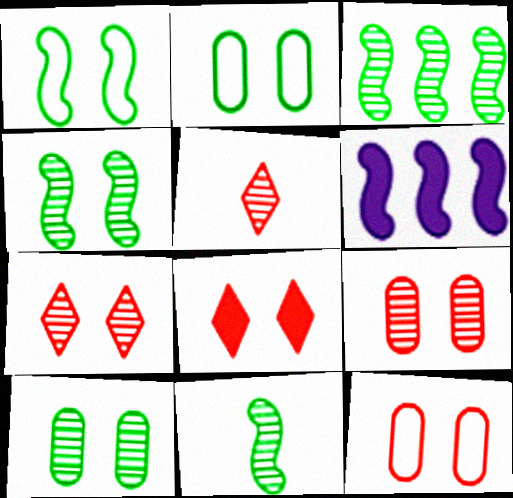[[2, 5, 6], 
[3, 4, 11]]